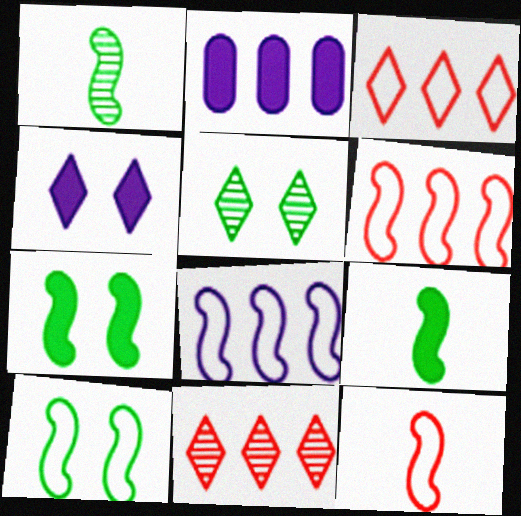[[2, 5, 12], 
[8, 10, 12]]